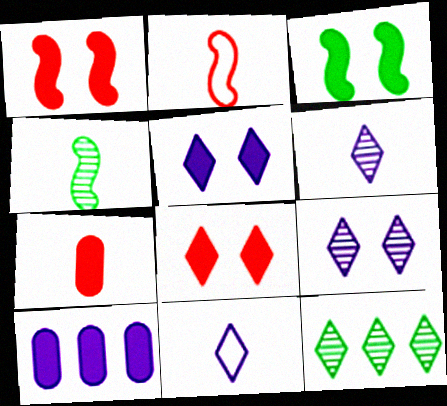[[4, 7, 11], 
[8, 11, 12]]